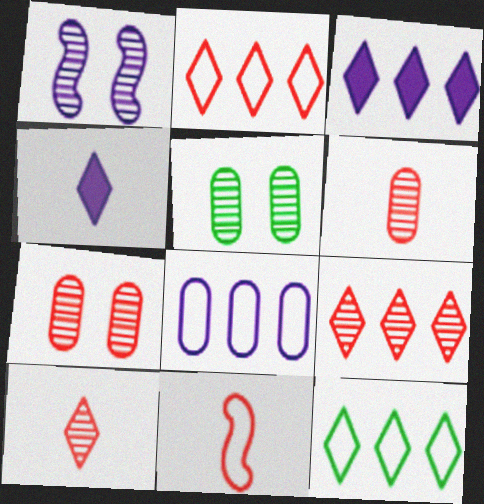[[1, 4, 8], 
[3, 5, 11], 
[3, 9, 12]]